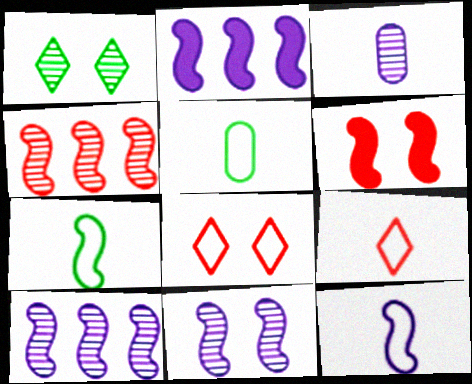[[1, 3, 4], 
[2, 11, 12], 
[5, 9, 12], 
[6, 7, 10]]